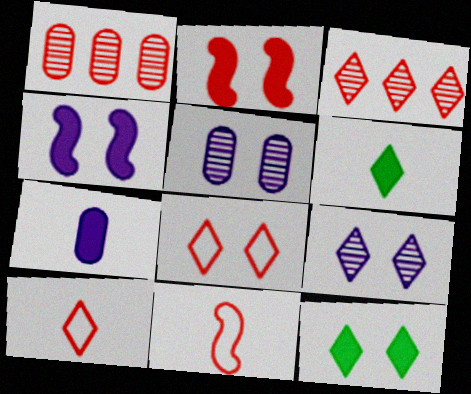[[1, 2, 10], 
[8, 9, 12]]